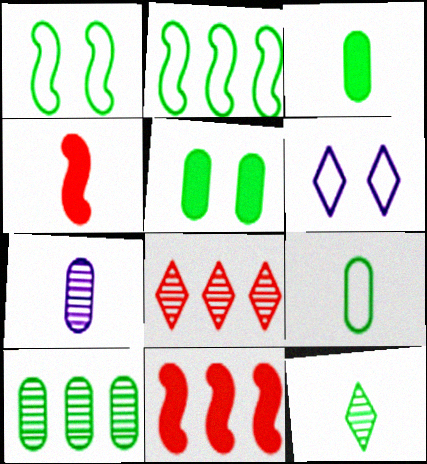[[2, 5, 12], 
[4, 6, 10], 
[5, 9, 10]]